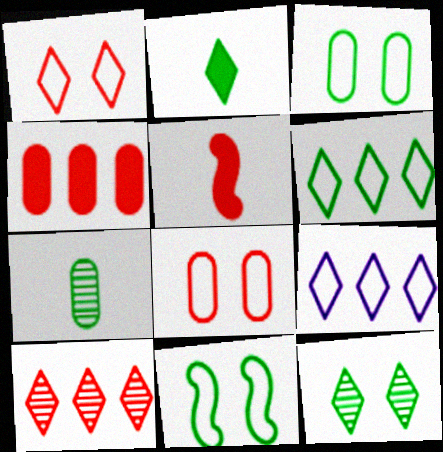[[2, 6, 12], 
[5, 8, 10]]